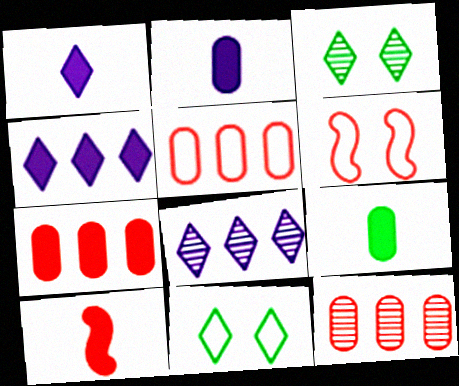[[1, 9, 10], 
[5, 7, 12], 
[6, 8, 9]]